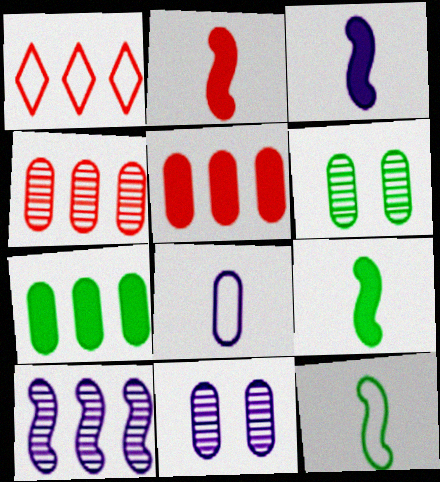[[1, 3, 6], 
[1, 7, 10], 
[1, 9, 11], 
[2, 3, 9], 
[5, 6, 8]]